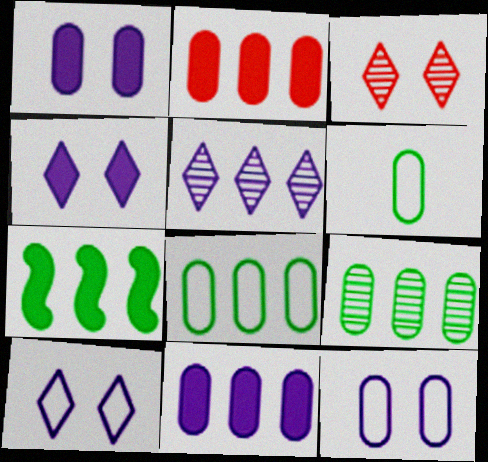[]